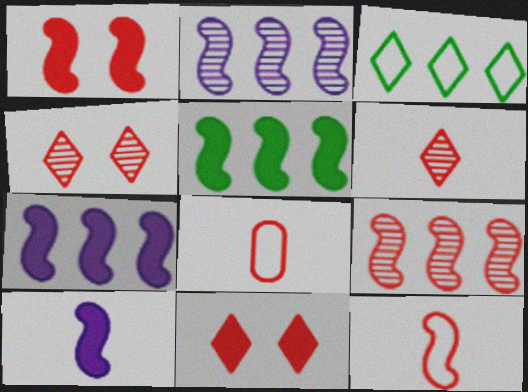[[1, 5, 10], 
[1, 9, 12], 
[8, 9, 11]]